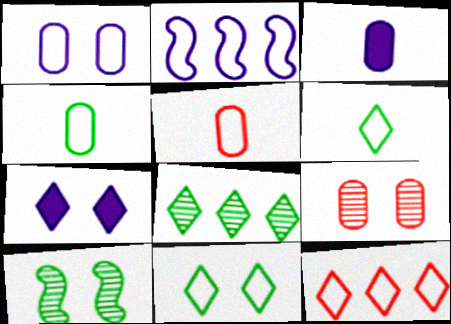[[2, 5, 11], 
[3, 10, 12]]